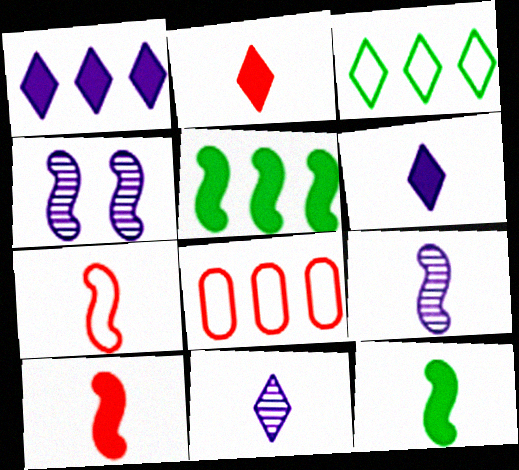[[4, 5, 7], 
[7, 9, 12]]